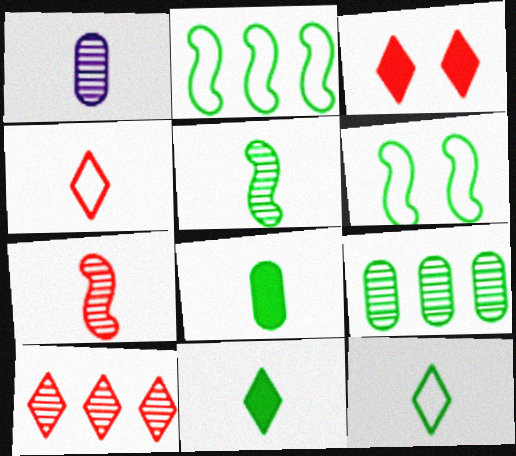[[1, 2, 3], 
[3, 4, 10], 
[5, 8, 12], 
[6, 9, 11]]